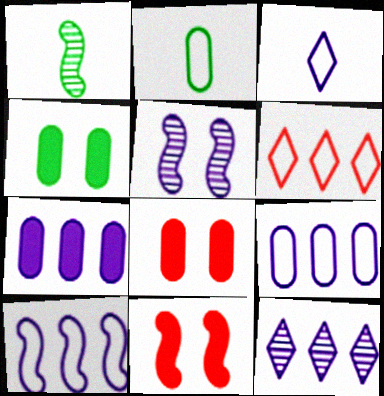[[1, 10, 11], 
[2, 11, 12], 
[3, 5, 7], 
[7, 10, 12]]